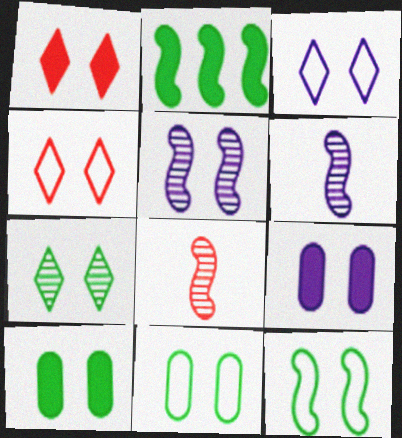[[1, 3, 7], 
[1, 5, 11], 
[3, 5, 9], 
[4, 5, 10], 
[7, 10, 12]]